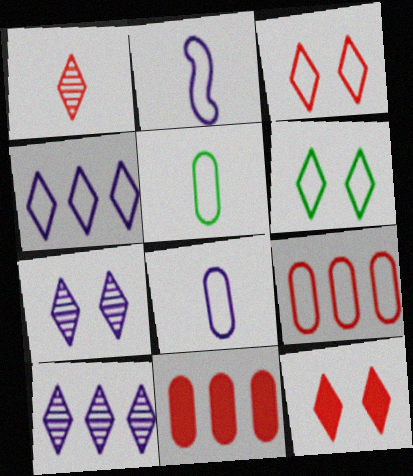[[2, 6, 9], 
[6, 7, 12]]